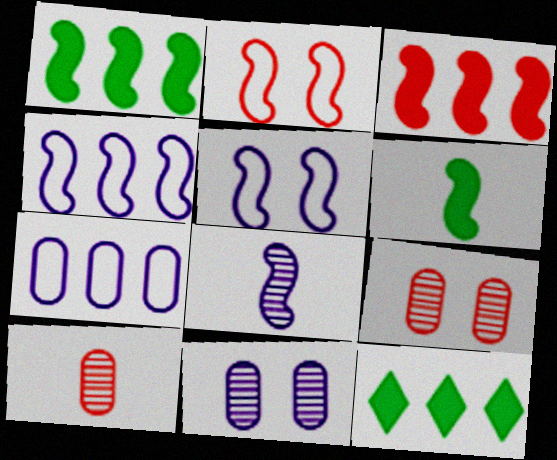[[1, 2, 8], 
[5, 10, 12]]